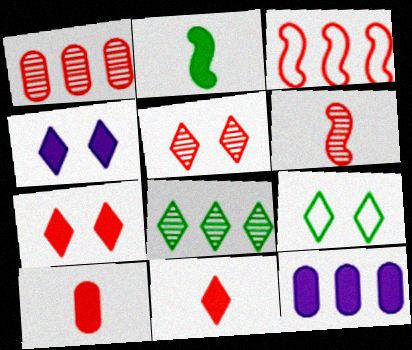[[1, 5, 6], 
[2, 7, 12], 
[3, 5, 10], 
[3, 8, 12], 
[4, 5, 9], 
[6, 9, 12]]